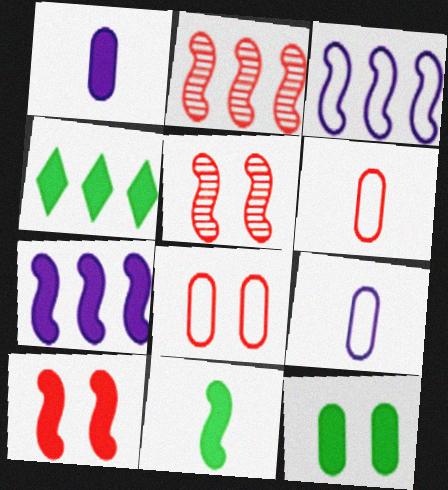[[1, 4, 10], 
[3, 5, 11], 
[4, 5, 9], 
[4, 11, 12], 
[7, 10, 11]]